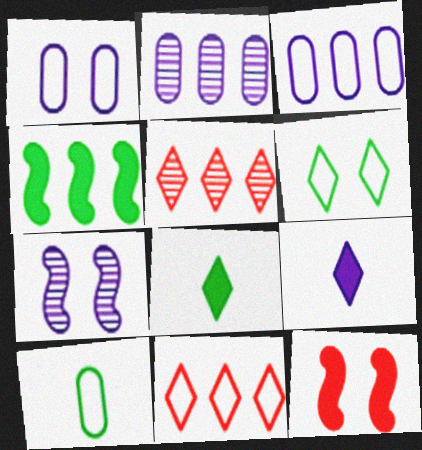[[2, 4, 11], 
[3, 4, 5], 
[3, 7, 9], 
[5, 6, 9]]